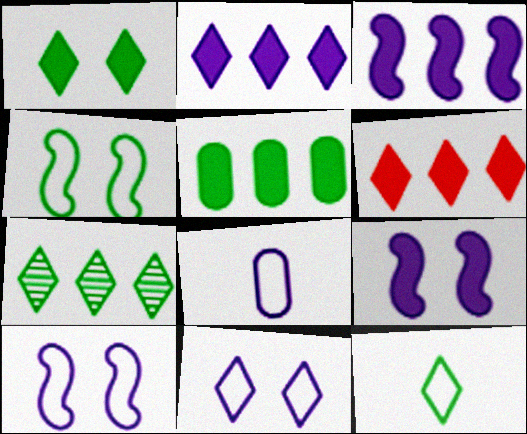[[1, 7, 12], 
[3, 5, 6]]